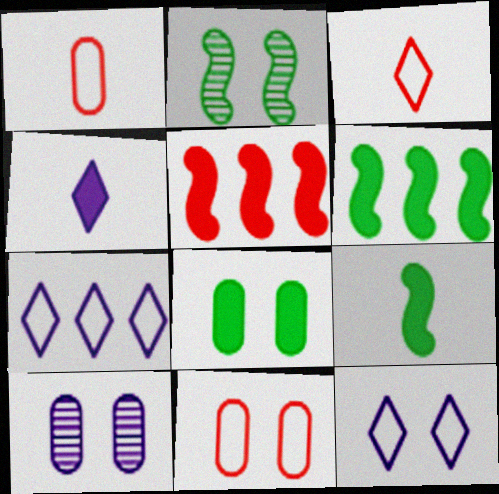[[3, 6, 10], 
[4, 5, 8], 
[8, 10, 11]]